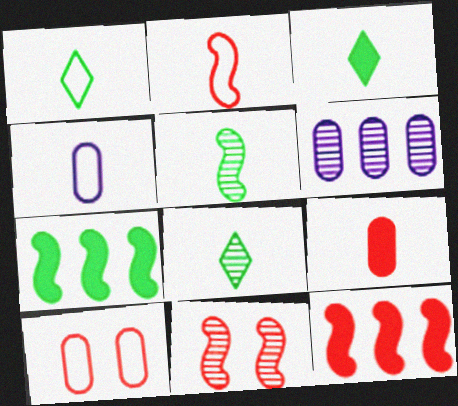[[1, 2, 4], 
[1, 3, 8], 
[2, 11, 12], 
[6, 8, 11]]